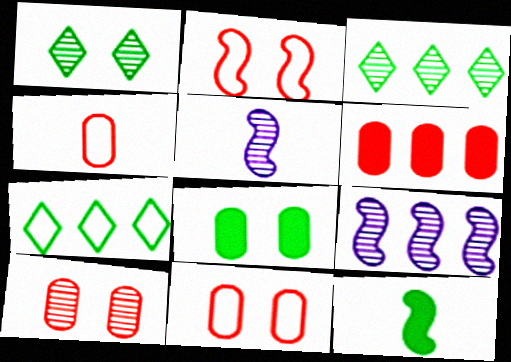[[2, 9, 12], 
[3, 5, 10], 
[4, 6, 10], 
[6, 7, 9]]